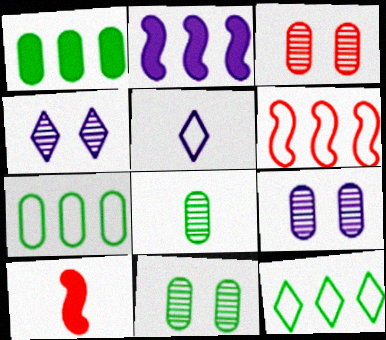[[2, 5, 9], 
[3, 9, 11], 
[4, 7, 10], 
[5, 8, 10], 
[9, 10, 12]]